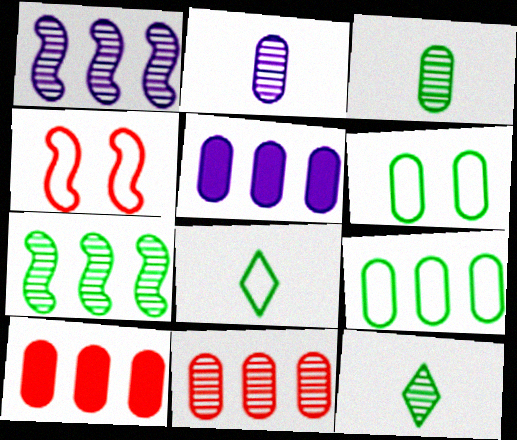[[2, 6, 10], 
[4, 5, 12], 
[5, 9, 11]]